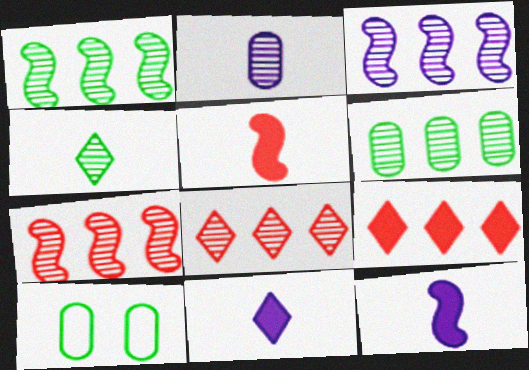[[1, 3, 7], 
[3, 6, 8], 
[7, 10, 11], 
[8, 10, 12]]